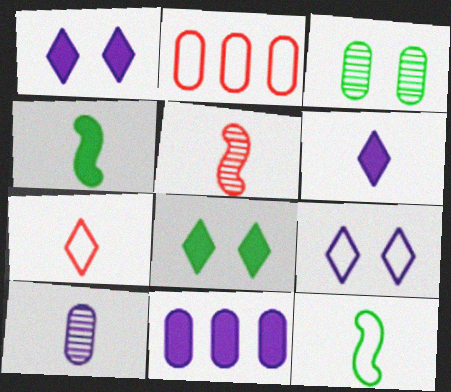[[2, 9, 12], 
[4, 7, 10]]